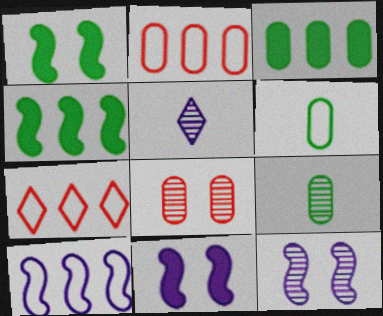[[1, 2, 5], 
[7, 9, 11]]